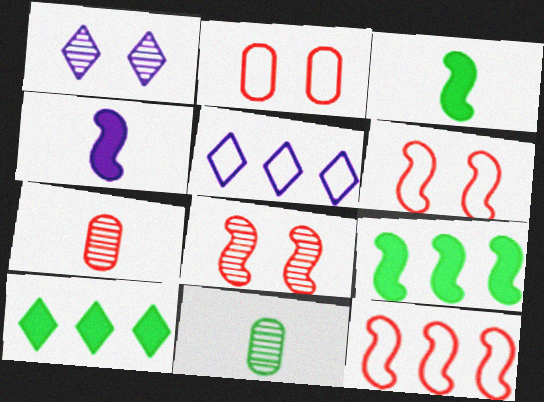[]